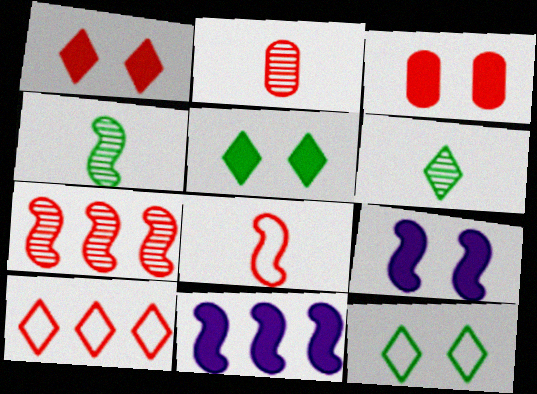[[2, 11, 12], 
[3, 5, 9]]